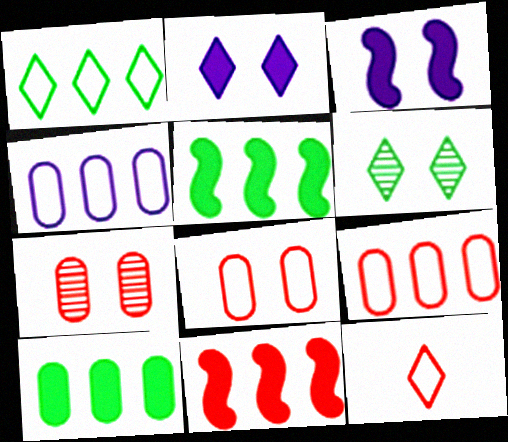[[3, 6, 8], 
[7, 11, 12]]